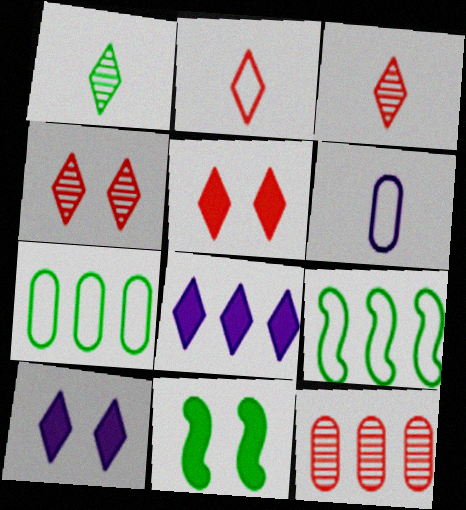[[1, 7, 11], 
[8, 9, 12]]